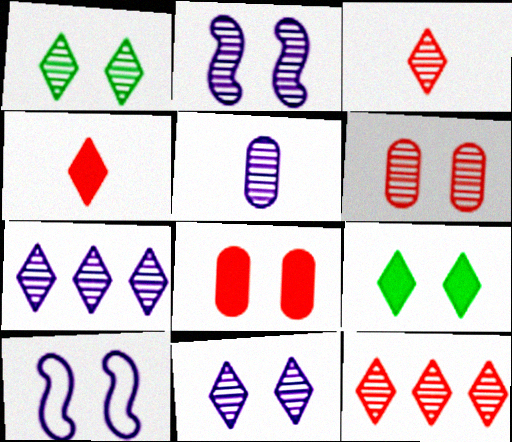[[1, 2, 6], 
[1, 3, 7], 
[1, 8, 10], 
[2, 5, 7], 
[6, 9, 10]]